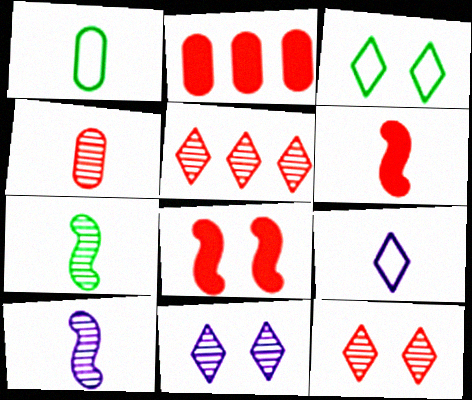[[2, 3, 10]]